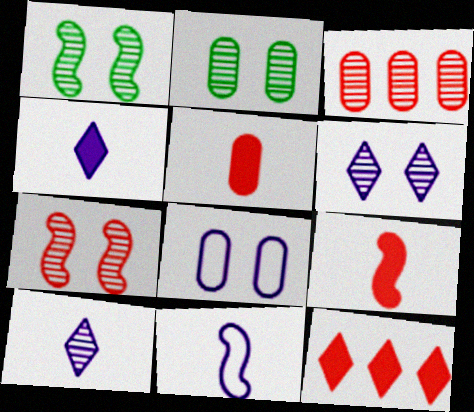[[1, 3, 10], 
[2, 6, 7], 
[2, 11, 12]]